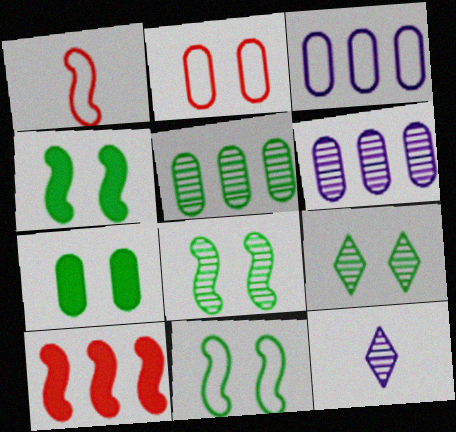[[4, 8, 11], 
[7, 9, 11]]